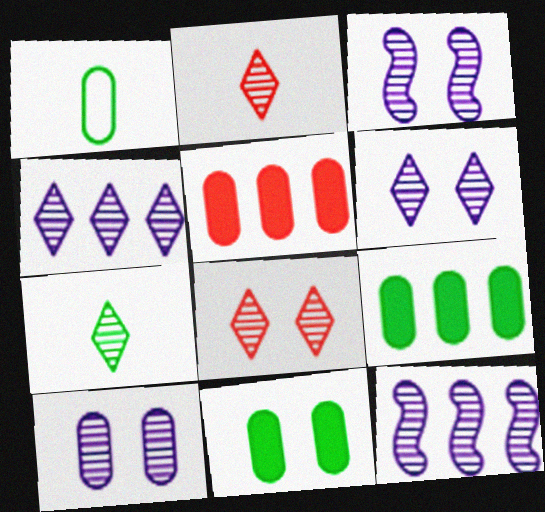[[1, 5, 10], 
[3, 6, 10], 
[4, 7, 8]]